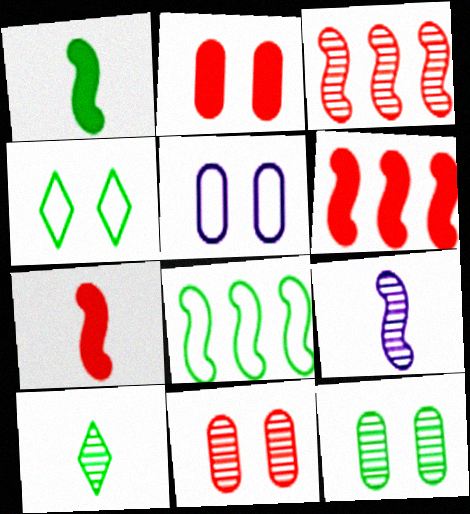[[2, 5, 12], 
[5, 6, 10]]